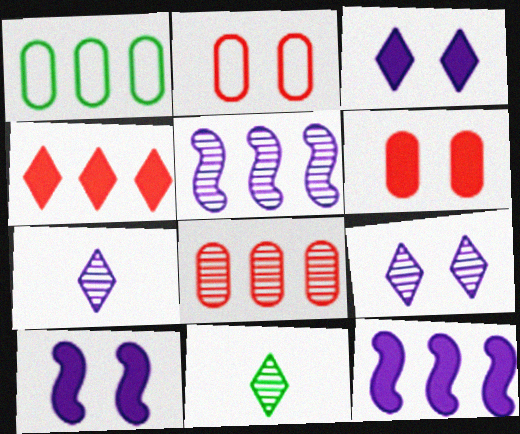[[1, 4, 5], 
[2, 11, 12]]